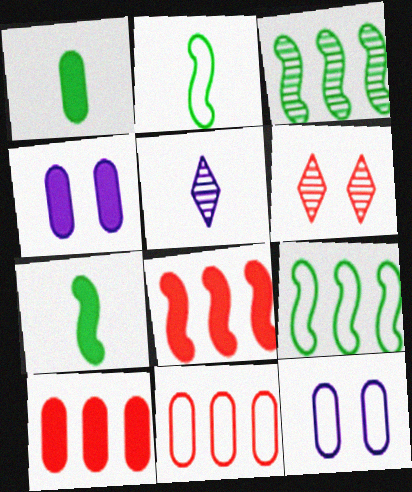[[1, 4, 10]]